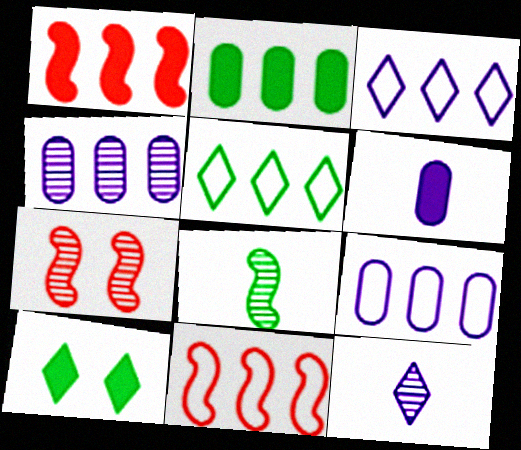[[1, 4, 5], 
[1, 6, 10], 
[5, 6, 7], 
[5, 9, 11]]